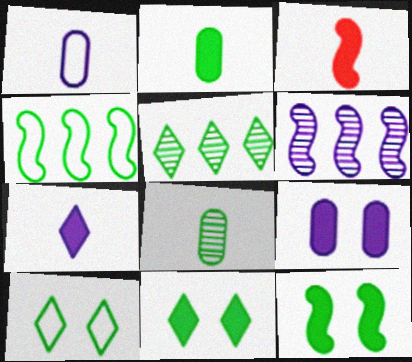[[2, 3, 7], 
[4, 8, 11]]